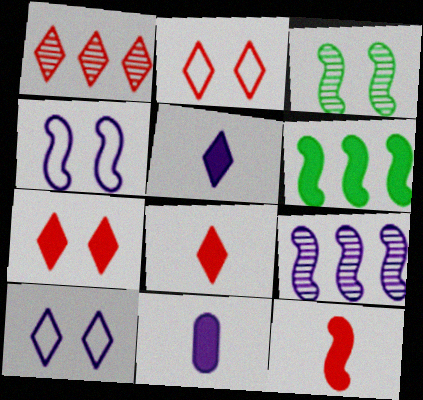[[1, 2, 8], 
[6, 7, 11], 
[9, 10, 11]]